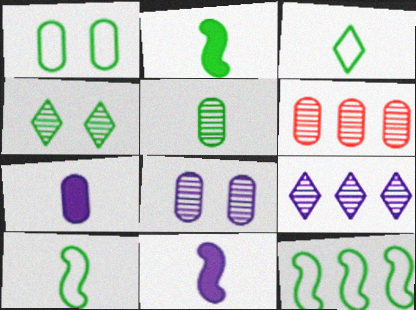[[1, 3, 12], 
[1, 6, 7], 
[2, 3, 5], 
[5, 6, 8]]